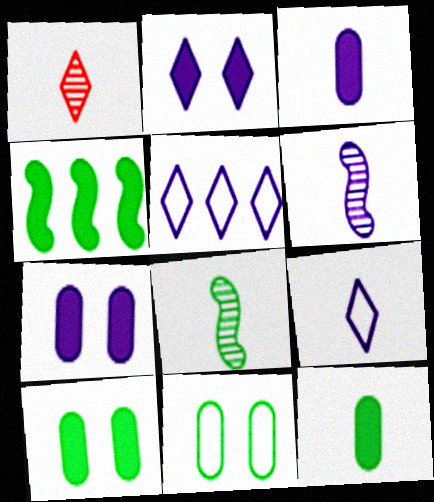[[3, 6, 9], 
[5, 6, 7]]